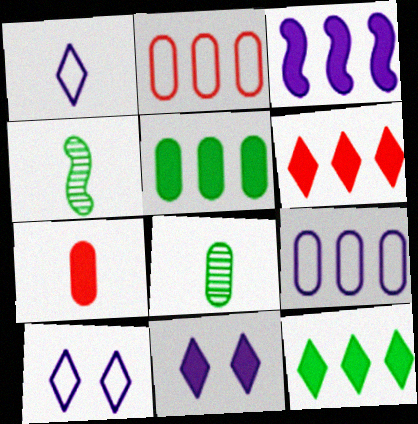[[1, 4, 7], 
[2, 4, 11], 
[3, 5, 6]]